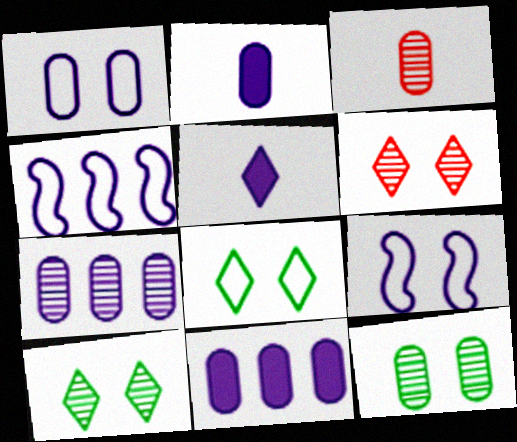[[1, 2, 7], 
[3, 7, 12], 
[5, 7, 9]]